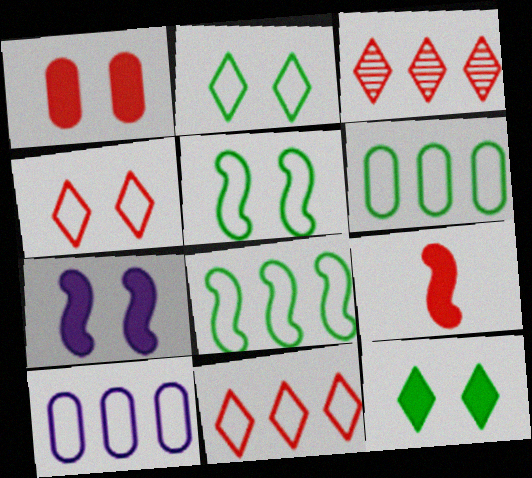[[1, 7, 12], 
[8, 10, 11]]